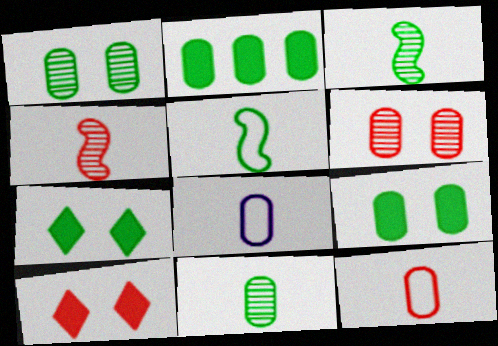[[2, 6, 8]]